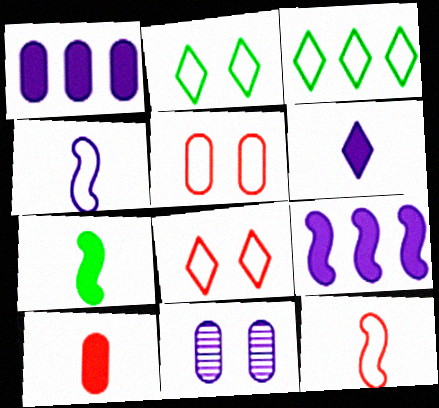[[3, 4, 5], 
[6, 7, 10]]